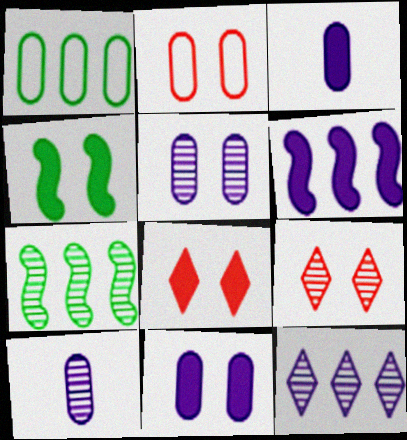[[4, 8, 11], 
[7, 9, 10]]